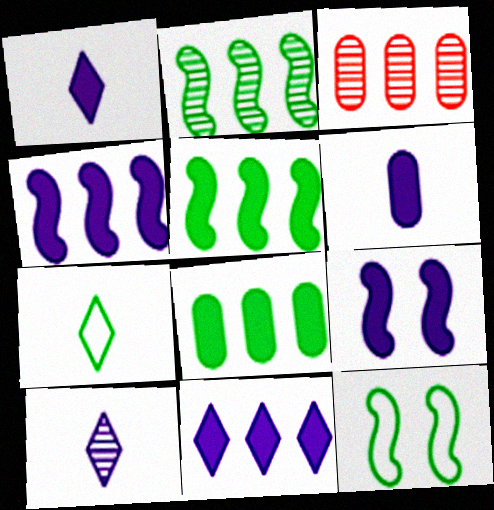[[1, 3, 12], 
[3, 7, 9], 
[6, 9, 11]]